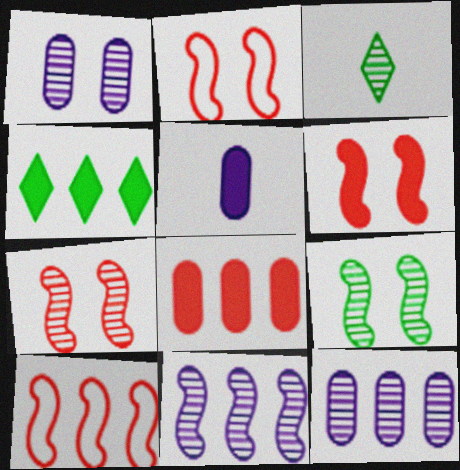[[2, 6, 7], 
[3, 7, 12], 
[4, 5, 6], 
[4, 10, 12]]